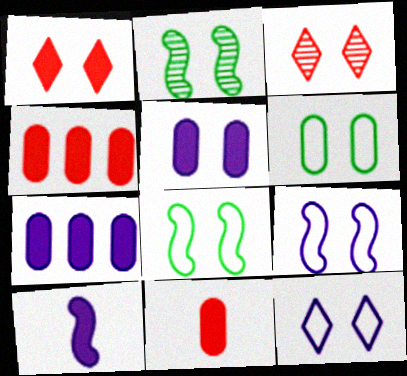[[3, 5, 8]]